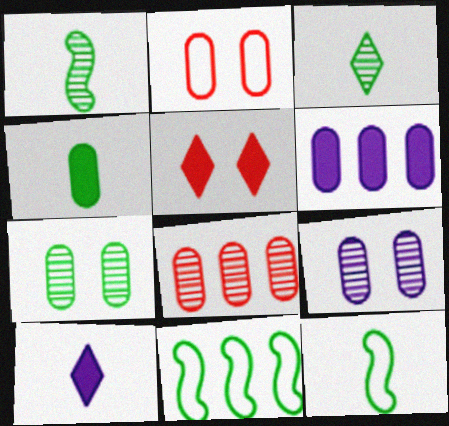[[3, 4, 12]]